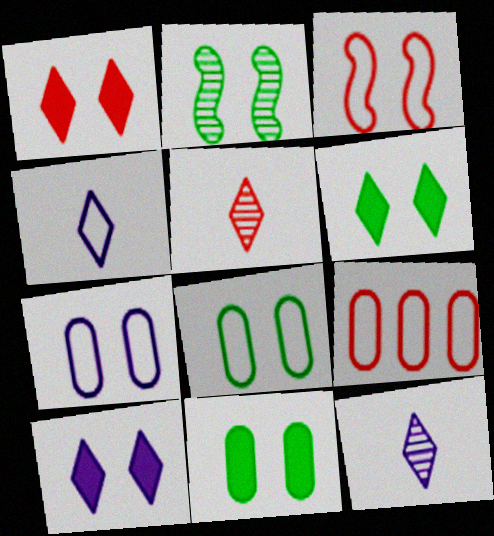[[1, 2, 7], 
[1, 6, 10], 
[2, 6, 8]]